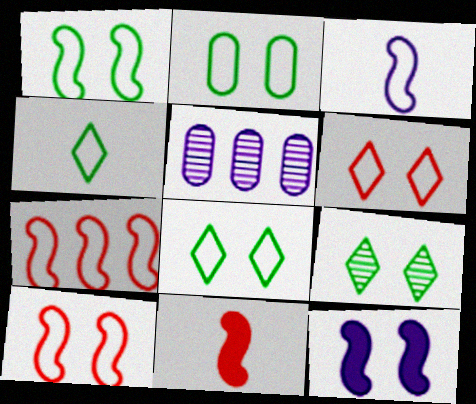[[1, 2, 8], 
[1, 3, 7], 
[5, 8, 11]]